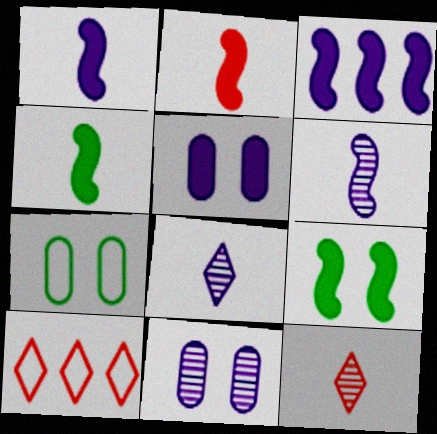[[1, 2, 4], 
[2, 3, 9], 
[3, 7, 12], 
[4, 10, 11]]